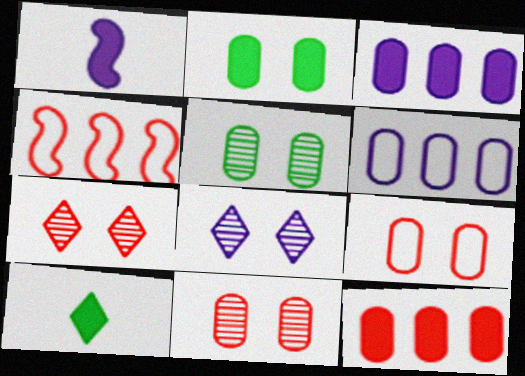[[1, 6, 8]]